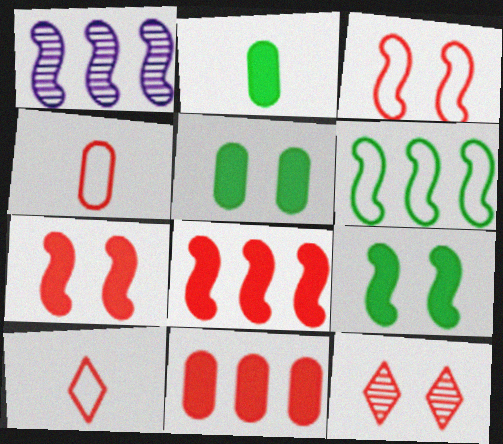[[1, 5, 10], 
[1, 6, 8], 
[4, 8, 12]]